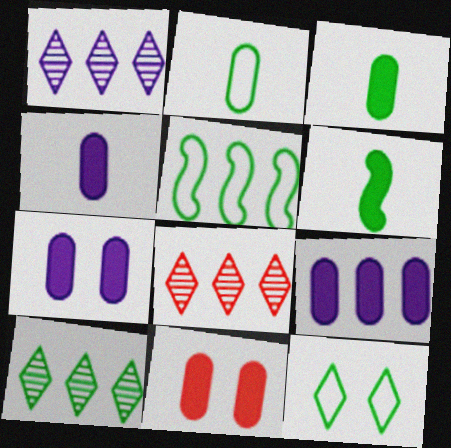[[1, 8, 10], 
[2, 5, 12], 
[3, 9, 11], 
[4, 7, 9], 
[5, 8, 9]]